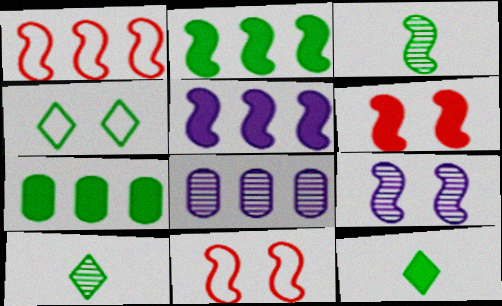[[3, 4, 7], 
[3, 5, 11], 
[8, 11, 12]]